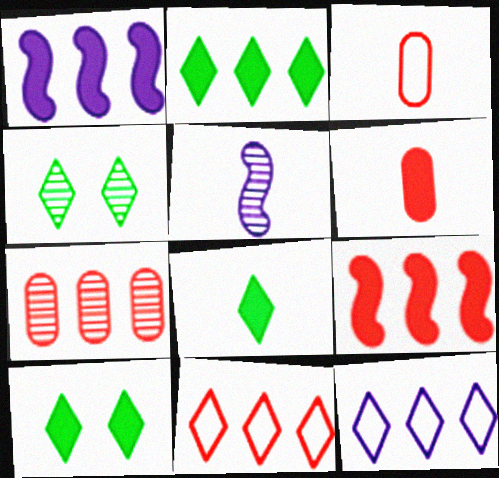[[1, 3, 4], 
[1, 6, 10], 
[2, 8, 10], 
[3, 5, 8], 
[4, 5, 7], 
[7, 9, 11]]